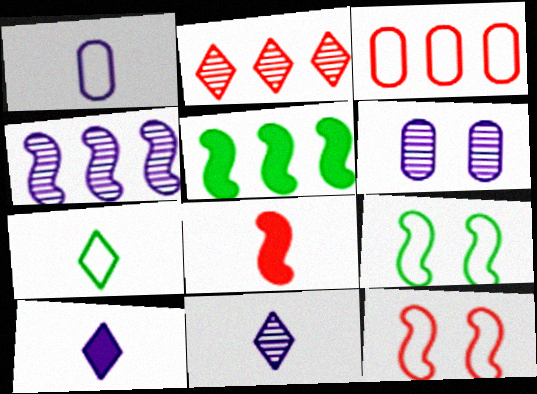[[4, 6, 11], 
[4, 8, 9]]